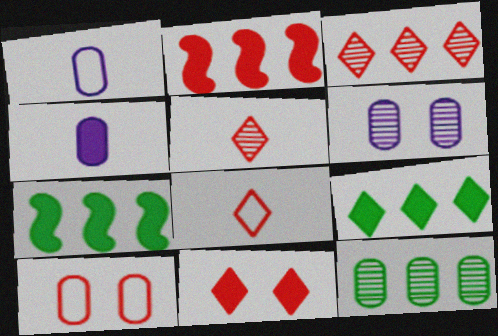[[2, 5, 10], 
[3, 8, 11], 
[4, 7, 11], 
[4, 10, 12], 
[6, 7, 8]]